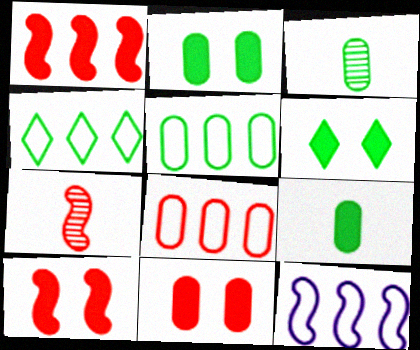[[2, 3, 5], 
[4, 8, 12]]